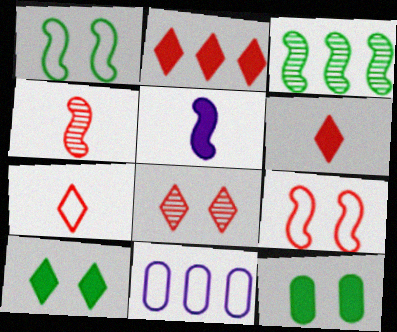[[1, 7, 11], 
[2, 3, 11], 
[2, 5, 12], 
[2, 7, 8], 
[3, 5, 9], 
[4, 10, 11]]